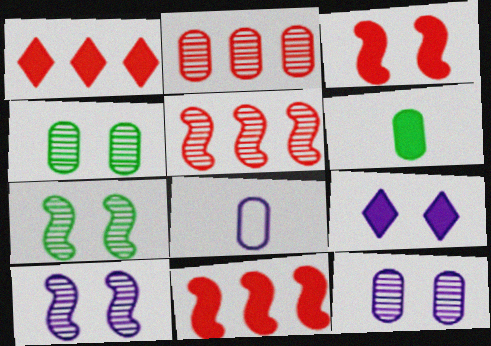[[1, 7, 8], 
[6, 9, 11]]